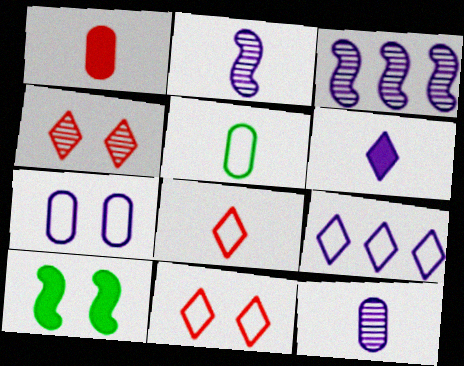[[1, 5, 12], 
[3, 6, 7], 
[4, 7, 10]]